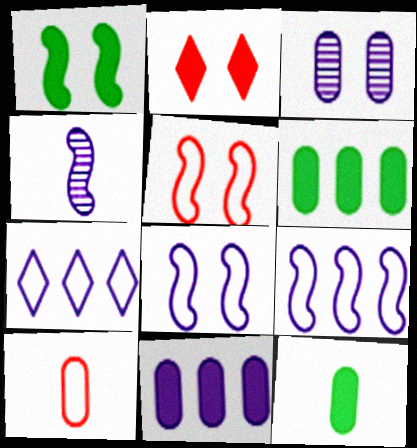[[3, 6, 10]]